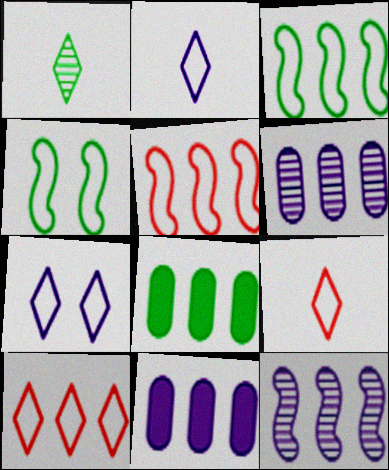[[1, 4, 8], 
[8, 10, 12]]